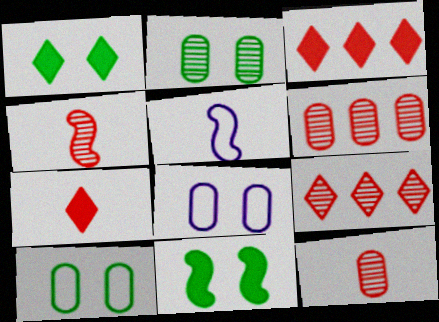[[1, 5, 6], 
[2, 3, 5]]